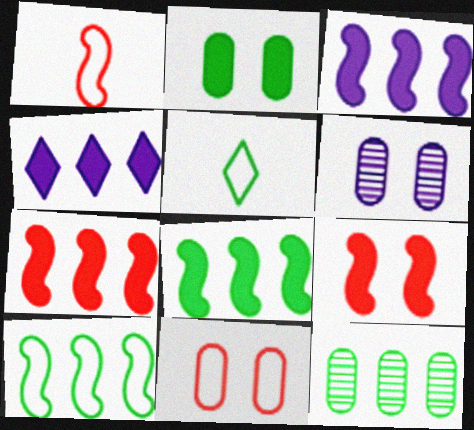[[2, 6, 11], 
[3, 7, 8], 
[5, 6, 7]]